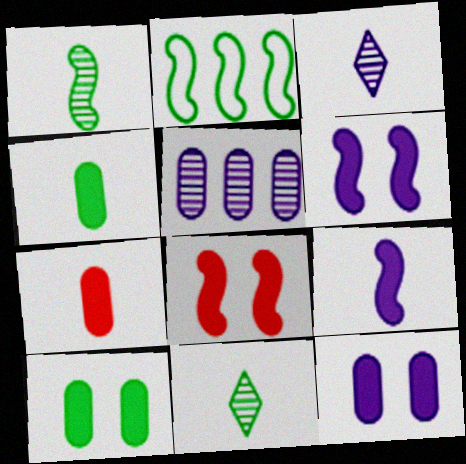[[2, 10, 11]]